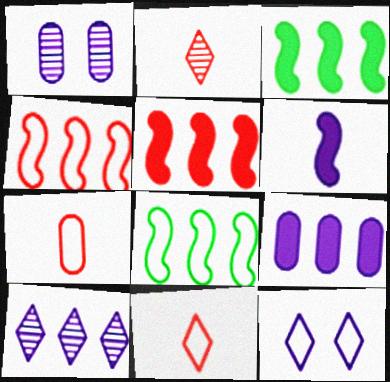[[1, 3, 11], 
[7, 8, 12]]